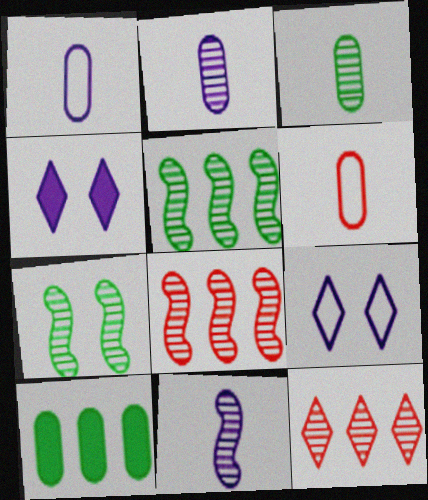[[2, 7, 12], 
[4, 5, 6], 
[7, 8, 11]]